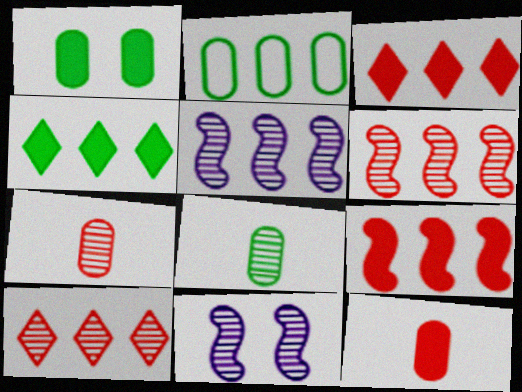[[1, 2, 8], 
[2, 3, 5], 
[8, 10, 11]]